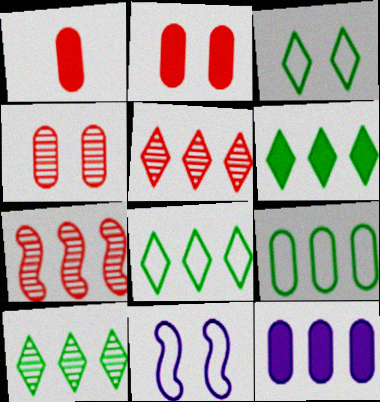[[1, 10, 11], 
[6, 8, 10], 
[7, 8, 12]]